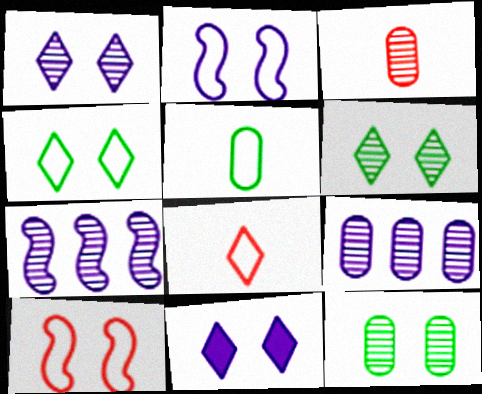[[3, 6, 7], 
[3, 9, 12], 
[10, 11, 12]]